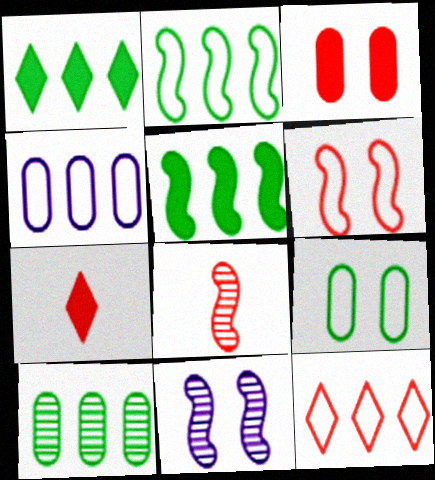[[1, 2, 10], 
[2, 4, 12], 
[3, 8, 12]]